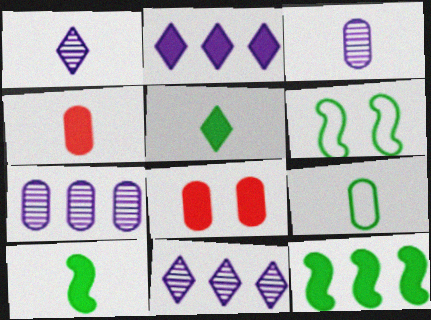[[2, 8, 10], 
[3, 4, 9], 
[4, 6, 11], 
[7, 8, 9]]